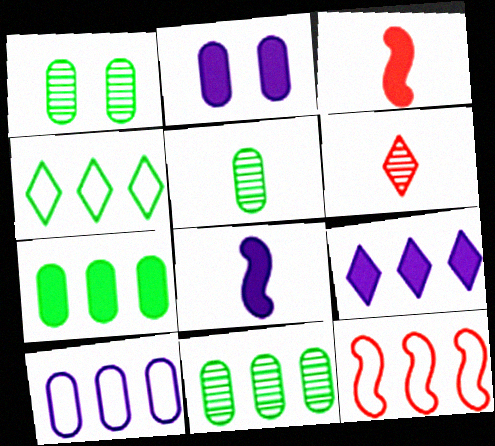[[1, 5, 11], 
[2, 8, 9], 
[4, 10, 12], 
[9, 11, 12]]